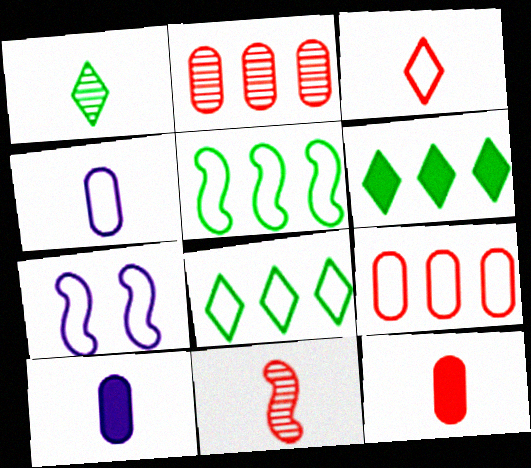[[3, 11, 12]]